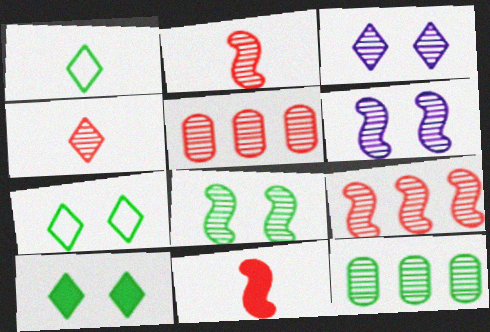[[2, 3, 12], 
[4, 6, 12]]